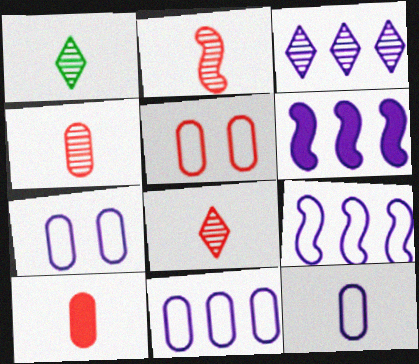[[1, 5, 6], 
[2, 4, 8], 
[3, 6, 11], 
[7, 11, 12]]